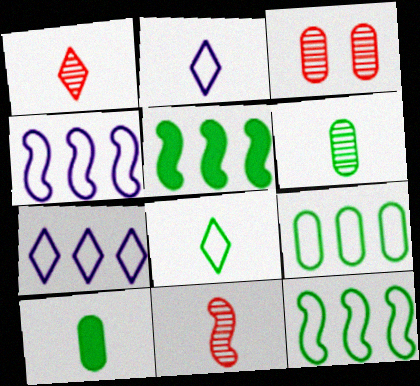[[2, 3, 5], 
[2, 10, 11]]